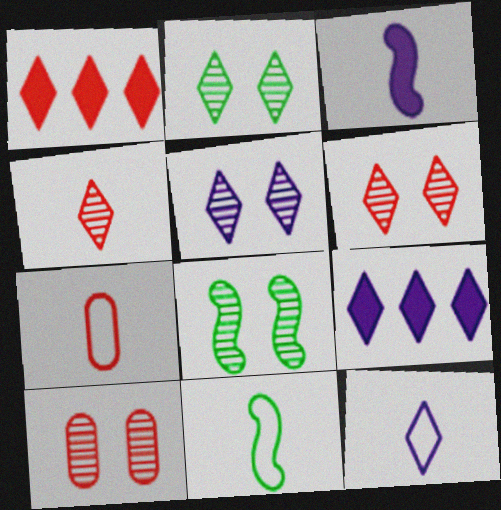[[1, 2, 12], 
[2, 5, 6], 
[5, 8, 10], 
[5, 9, 12], 
[7, 8, 9], 
[7, 11, 12], 
[9, 10, 11]]